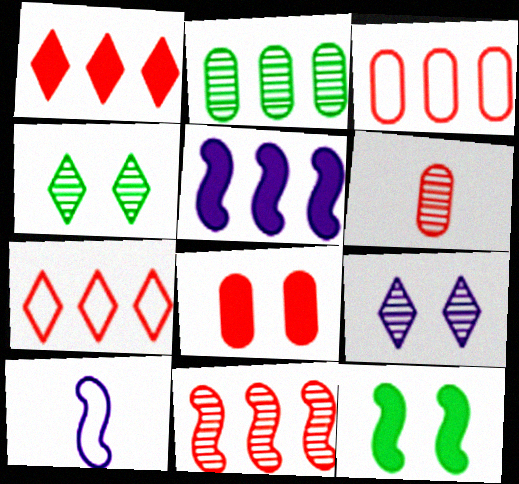[[1, 3, 11], 
[2, 5, 7], 
[3, 6, 8], 
[10, 11, 12]]